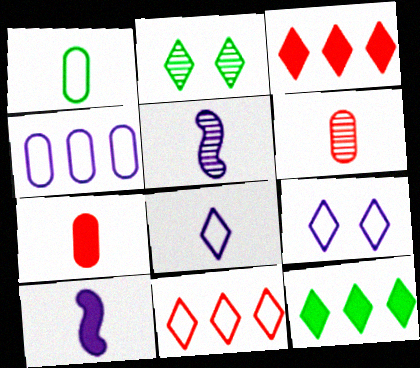[[2, 3, 8]]